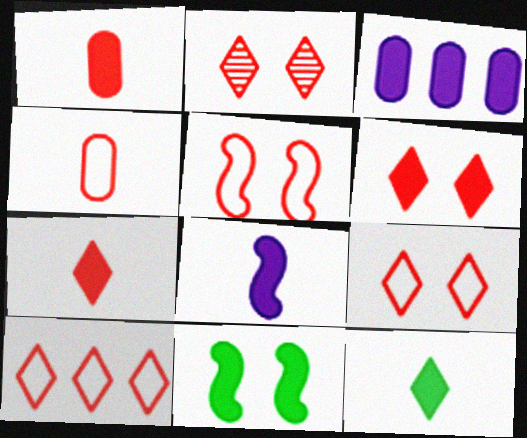[[1, 8, 12], 
[2, 6, 9], 
[2, 7, 10], 
[3, 7, 11], 
[4, 5, 10]]